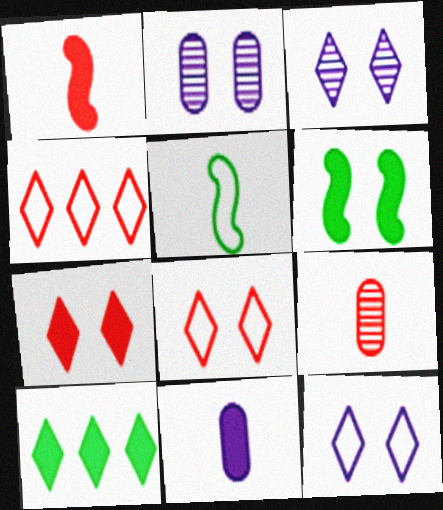[[2, 6, 8]]